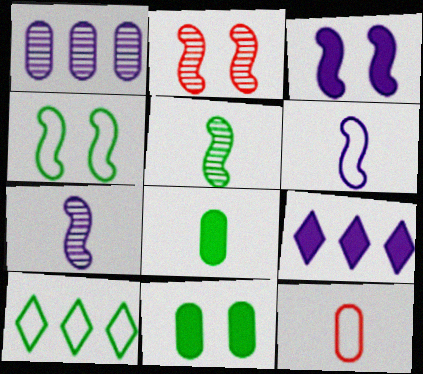[[1, 11, 12], 
[2, 3, 4], 
[5, 10, 11]]